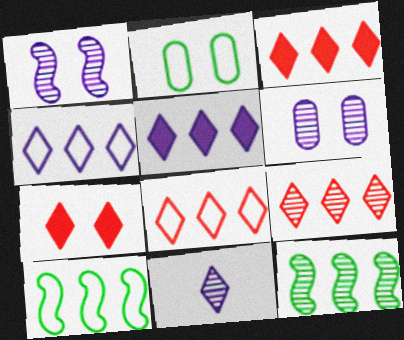[[1, 2, 7], 
[3, 8, 9]]